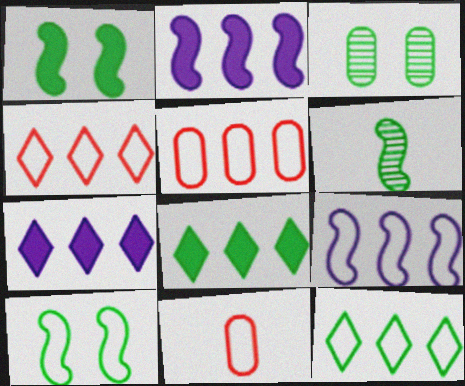[[5, 9, 12]]